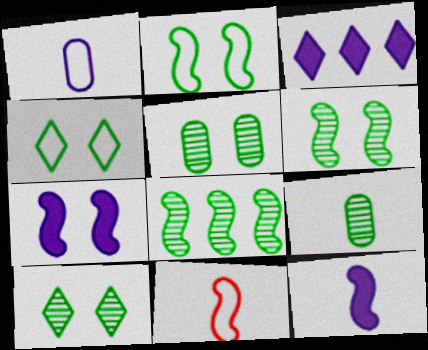[[3, 5, 11], 
[5, 6, 10], 
[7, 8, 11], 
[8, 9, 10]]